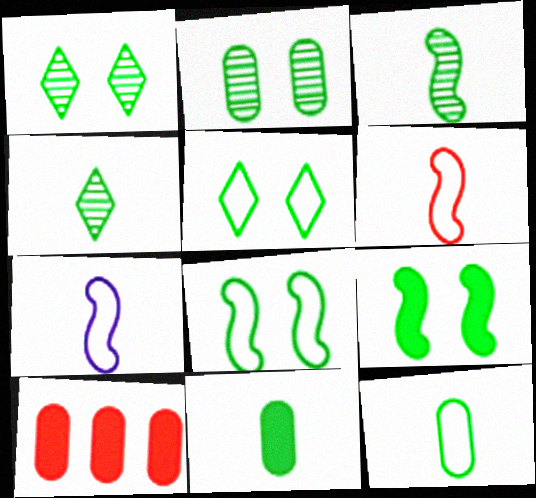[[1, 7, 10], 
[2, 5, 9]]